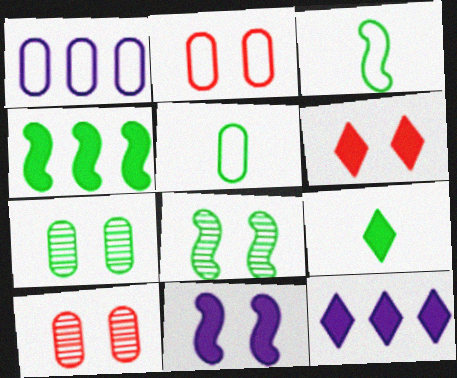[[1, 2, 5], 
[3, 4, 8], 
[3, 10, 12], 
[6, 9, 12]]